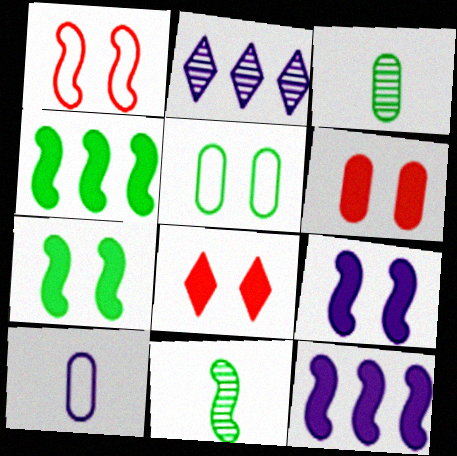[[1, 11, 12], 
[2, 9, 10]]